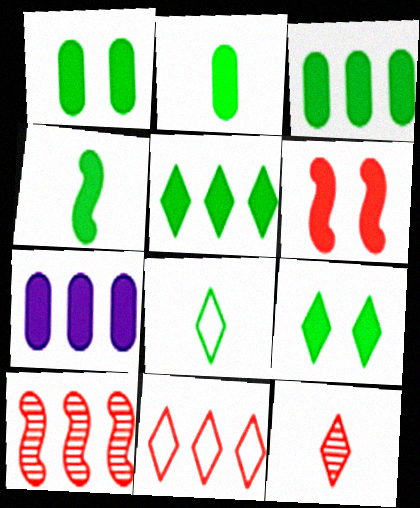[[1, 2, 3], 
[1, 4, 5], 
[3, 4, 9]]